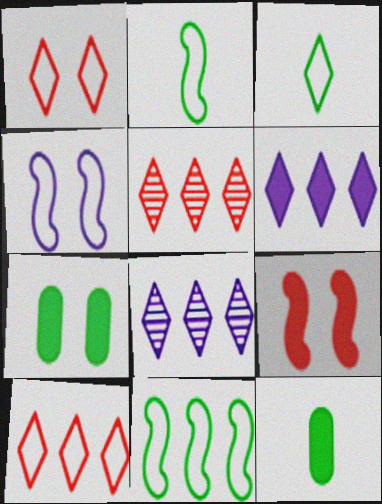[[4, 5, 12], 
[6, 9, 12]]